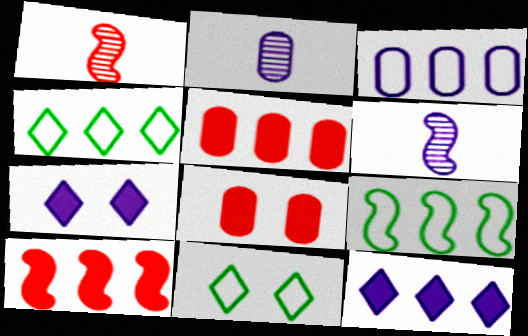[[2, 10, 11], 
[3, 6, 7], 
[4, 6, 8], 
[5, 6, 11]]